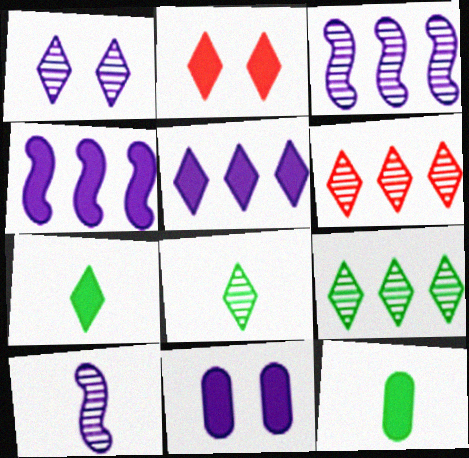[[1, 6, 8], 
[2, 4, 12], 
[2, 5, 7]]